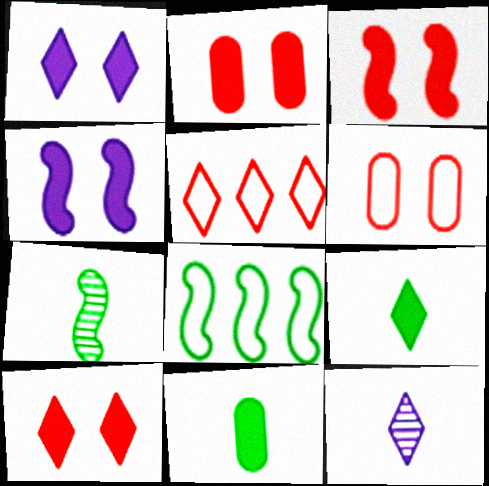[[2, 3, 10], 
[2, 8, 12]]